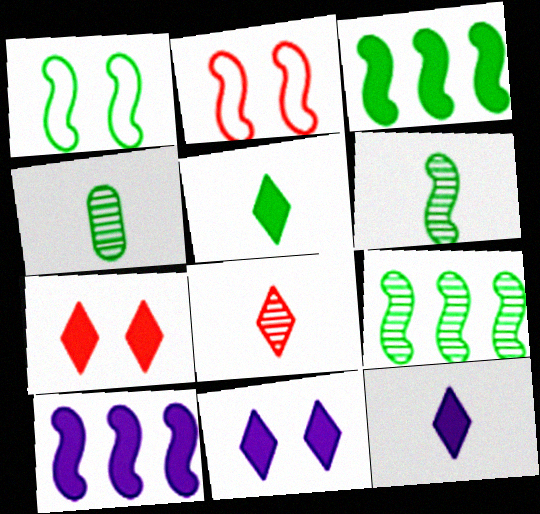[[1, 3, 6], 
[2, 6, 10]]